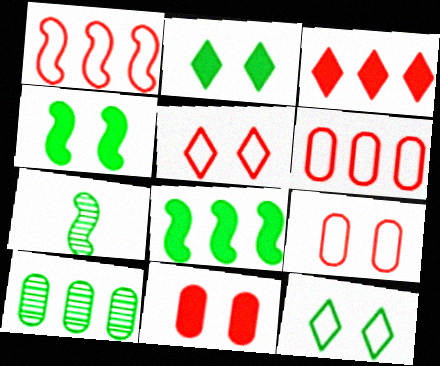[]